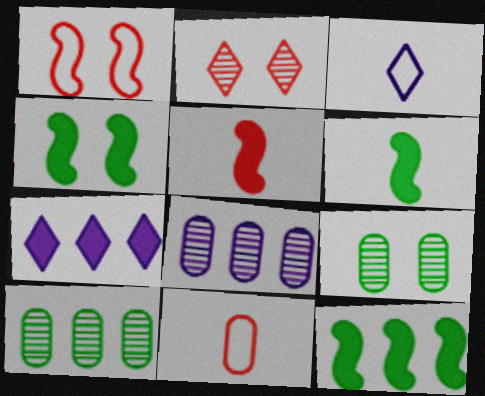[[4, 6, 12]]